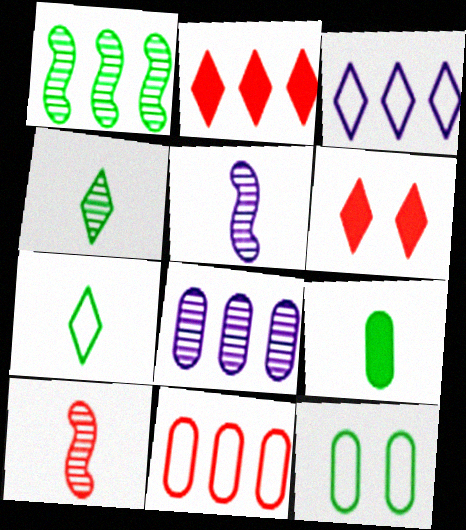[[2, 5, 12], 
[3, 4, 6], 
[6, 10, 11]]